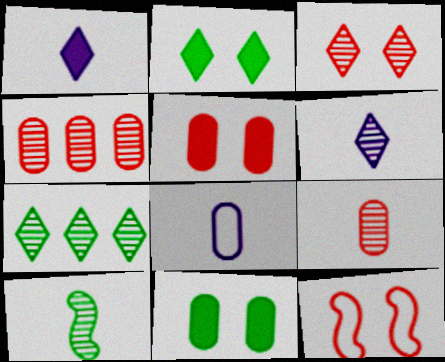[[3, 5, 12], 
[3, 6, 7], 
[4, 8, 11], 
[6, 9, 10]]